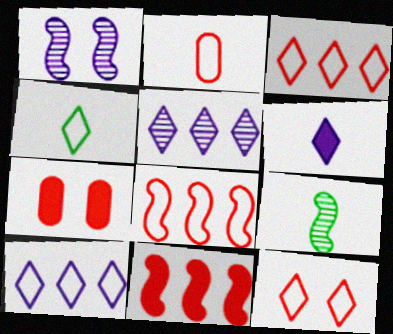[[2, 6, 9], 
[2, 8, 12], 
[4, 10, 12], 
[7, 9, 10]]